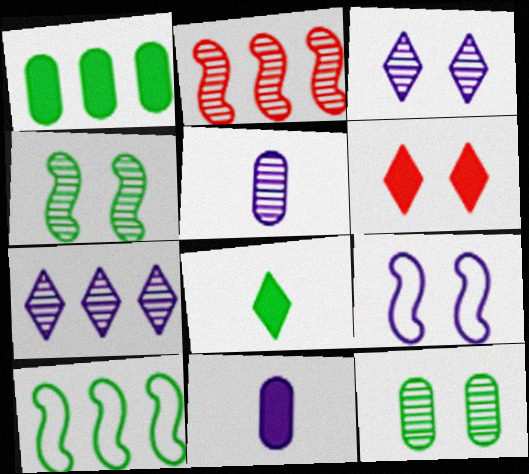[[5, 6, 10], 
[6, 9, 12], 
[7, 9, 11], 
[8, 10, 12]]